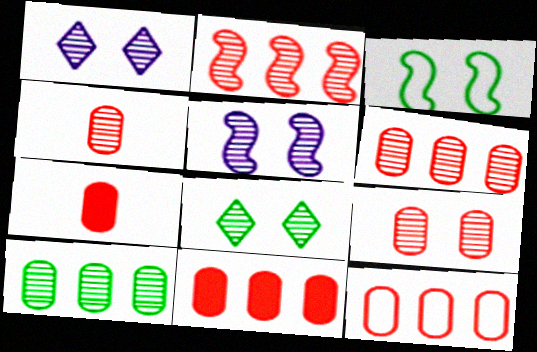[[4, 6, 9], 
[5, 8, 9], 
[6, 11, 12], 
[7, 9, 12]]